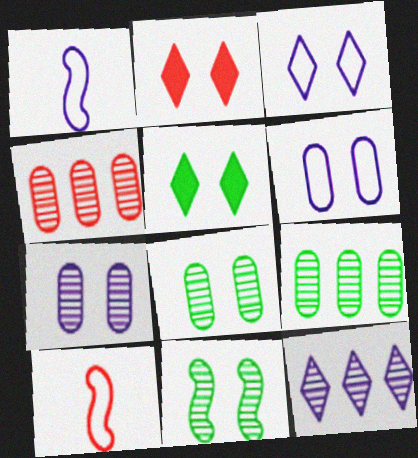[[1, 2, 9], 
[1, 4, 5], 
[2, 4, 10], 
[2, 6, 11]]